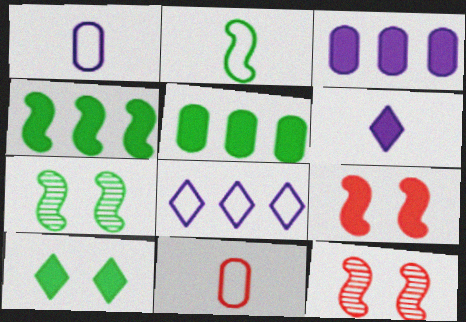[[2, 4, 7], 
[5, 6, 9]]